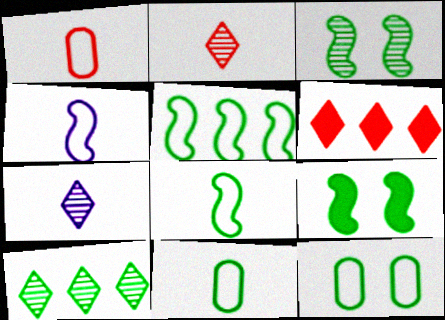[[9, 10, 11]]